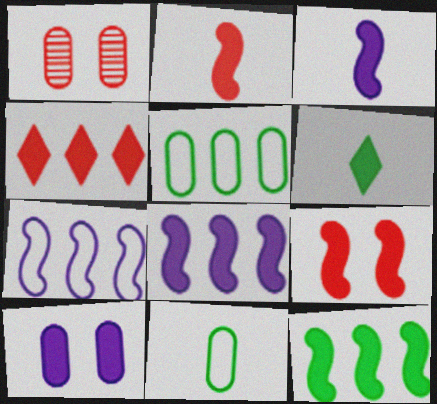[[1, 6, 7], 
[3, 9, 12]]